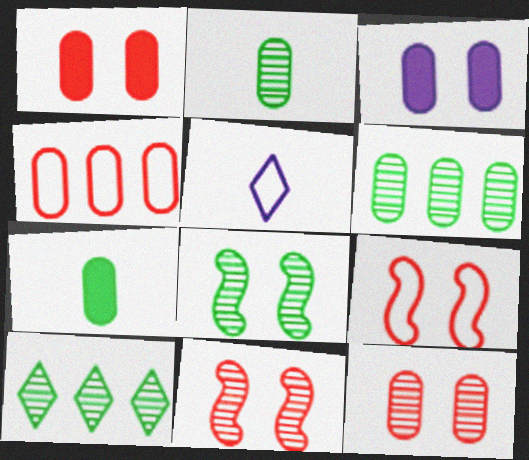[[2, 3, 4], 
[2, 8, 10]]